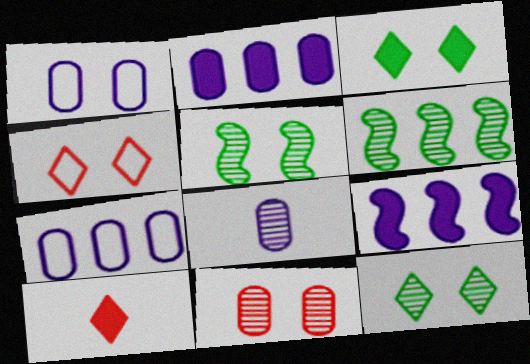[[1, 2, 8], 
[1, 6, 10], 
[5, 7, 10]]